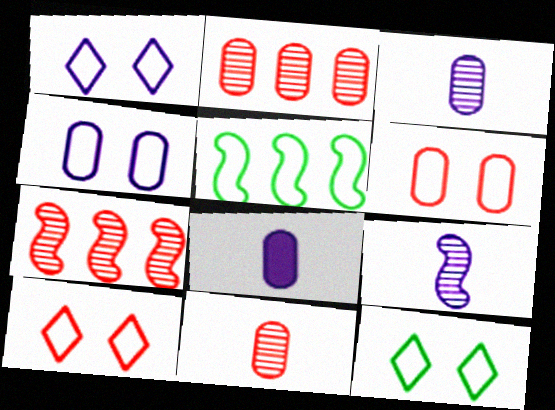[[1, 10, 12], 
[7, 8, 12]]